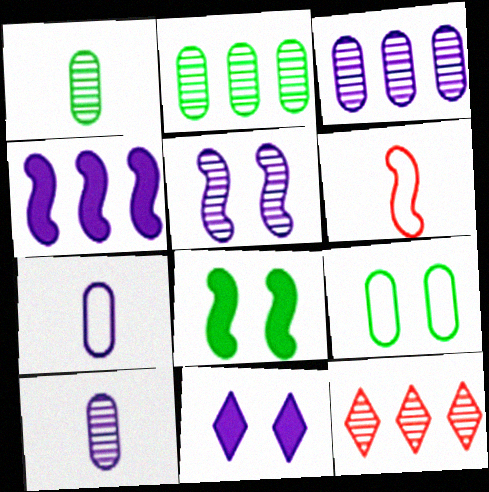[[1, 5, 12], 
[2, 6, 11], 
[7, 8, 12]]